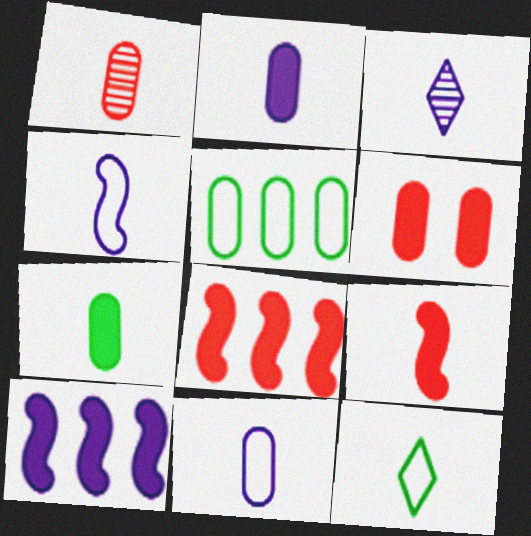[[1, 7, 11], 
[2, 3, 4]]